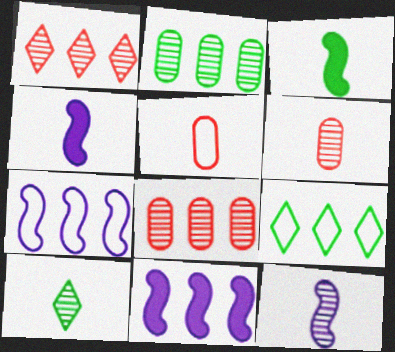[[4, 5, 10], 
[6, 10, 12], 
[8, 9, 11]]